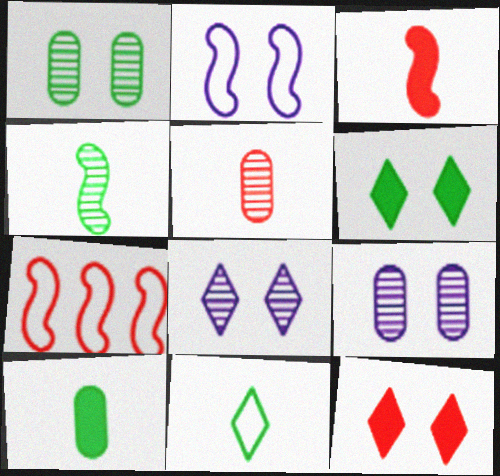[[1, 2, 12], 
[4, 10, 11], 
[5, 7, 12], 
[7, 8, 10]]